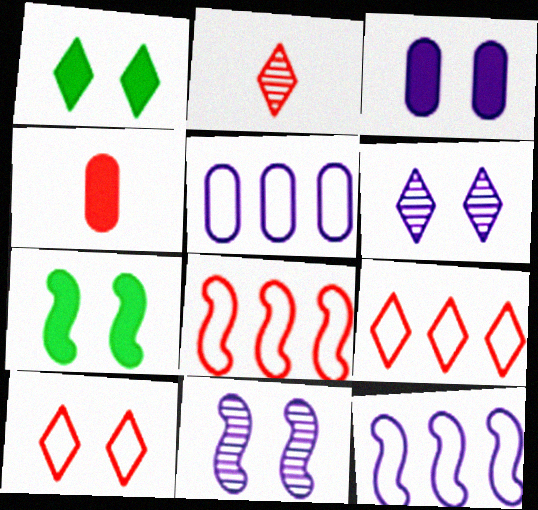[[1, 6, 10], 
[2, 5, 7]]